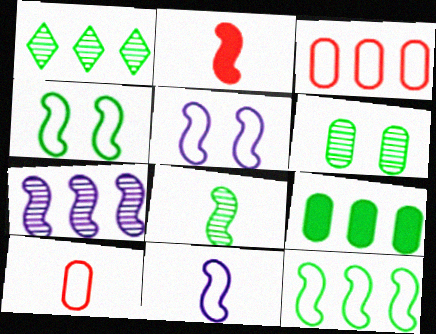[[1, 6, 8], 
[1, 9, 12], 
[2, 4, 7], 
[2, 8, 11]]